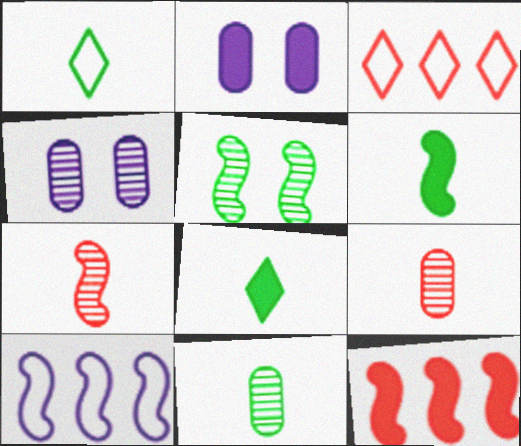[[1, 4, 12], 
[1, 6, 11], 
[2, 8, 12], 
[3, 4, 6]]